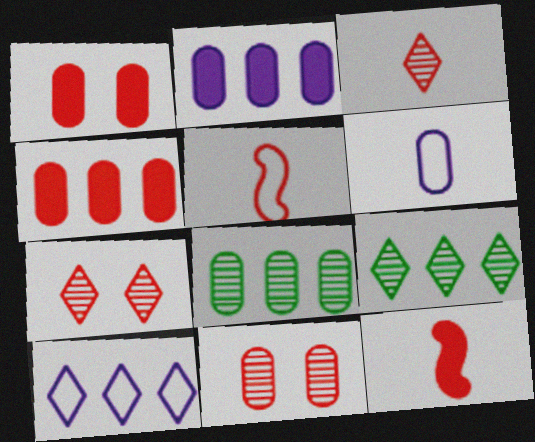[[1, 6, 8], 
[4, 5, 7]]